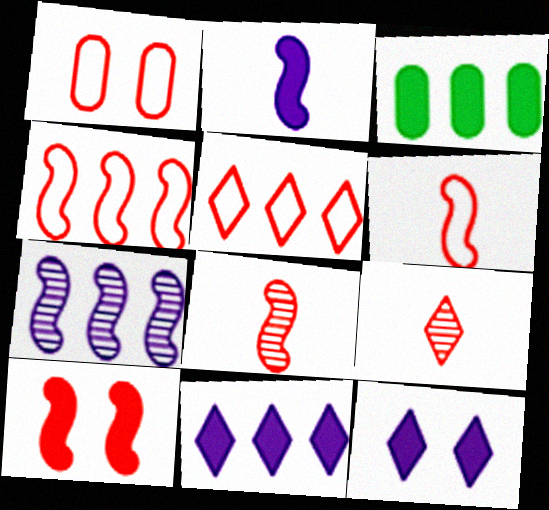[[1, 5, 6], 
[3, 5, 7], 
[4, 8, 10]]